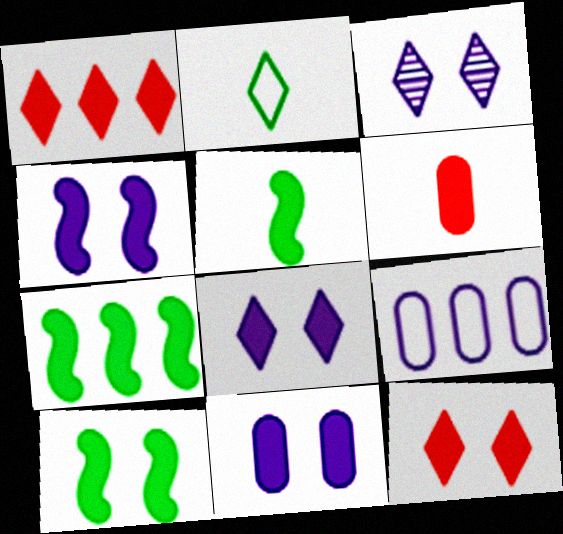[[1, 2, 3], 
[1, 5, 11], 
[4, 8, 11], 
[5, 7, 10], 
[6, 7, 8], 
[10, 11, 12]]